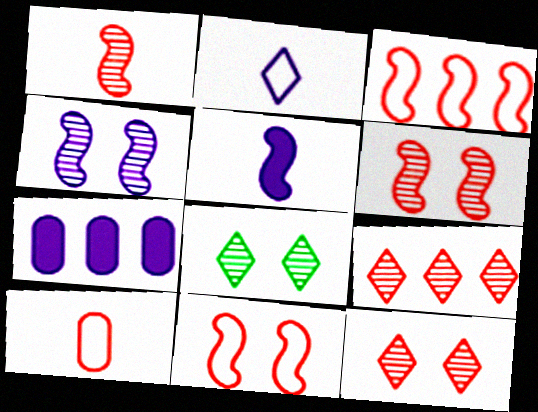[[2, 4, 7]]